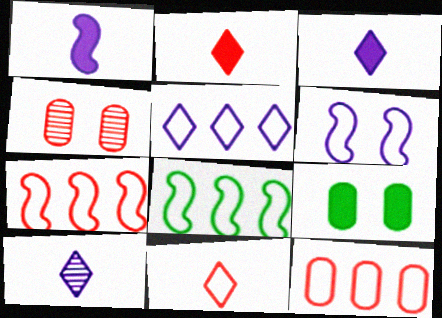[[2, 4, 7], 
[3, 4, 8], 
[5, 8, 12], 
[7, 9, 10]]